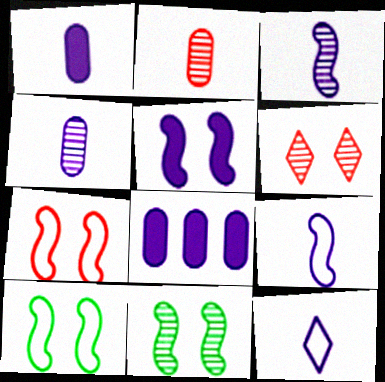[[1, 3, 12], 
[5, 7, 11]]